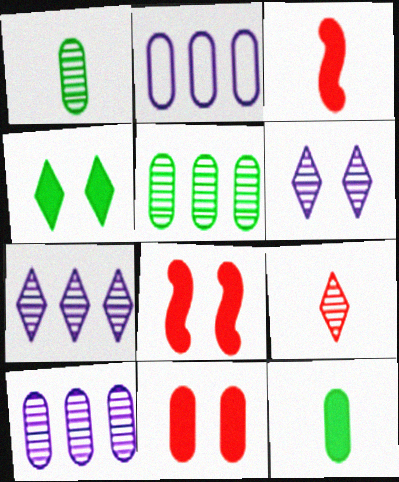[[1, 2, 11]]